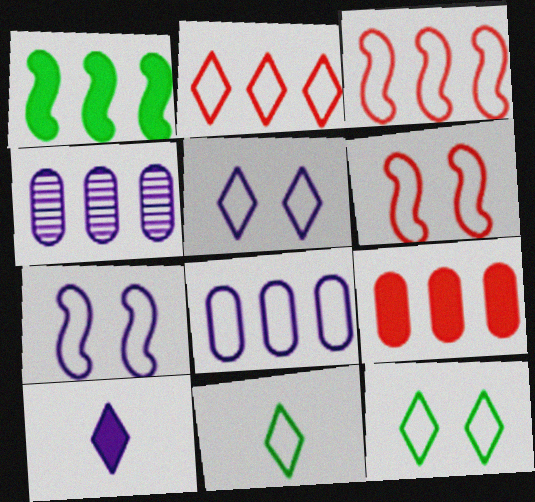[[1, 2, 4], 
[2, 5, 11], 
[4, 7, 10], 
[6, 8, 11]]